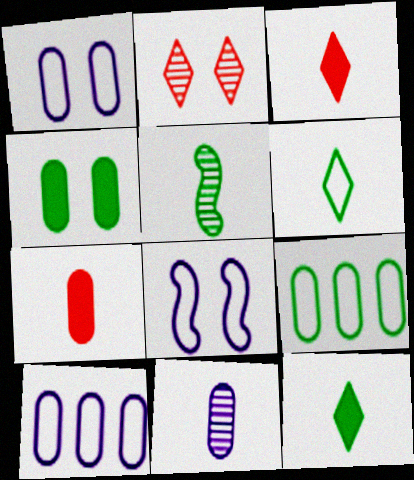[[2, 4, 8]]